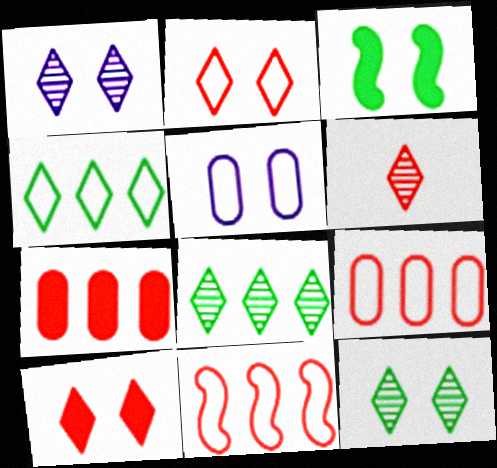[[1, 6, 8]]